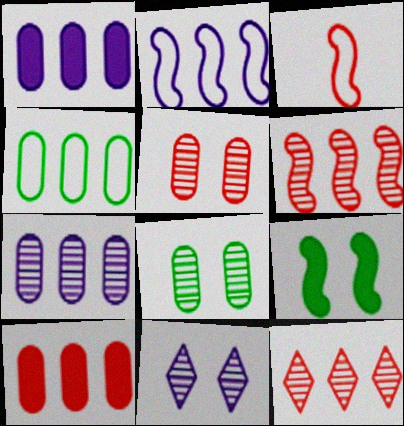[[4, 7, 10]]